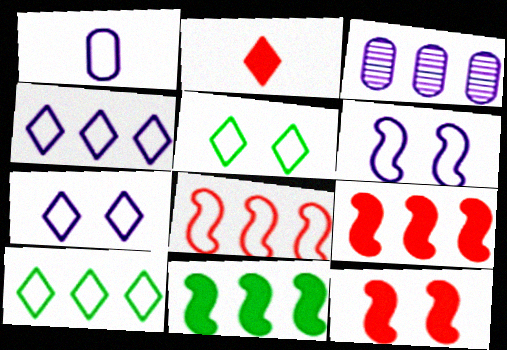[[1, 4, 6], 
[1, 5, 8], 
[3, 9, 10]]